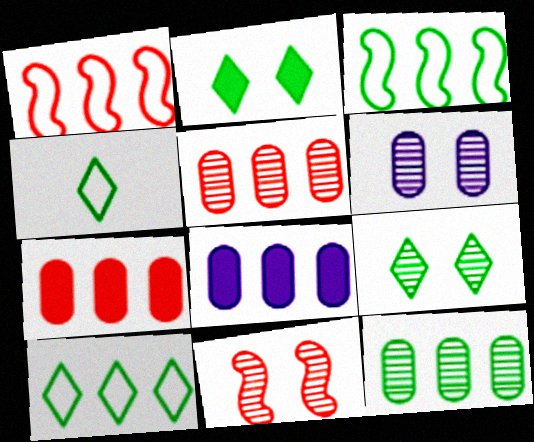[[4, 8, 11], 
[6, 9, 11]]